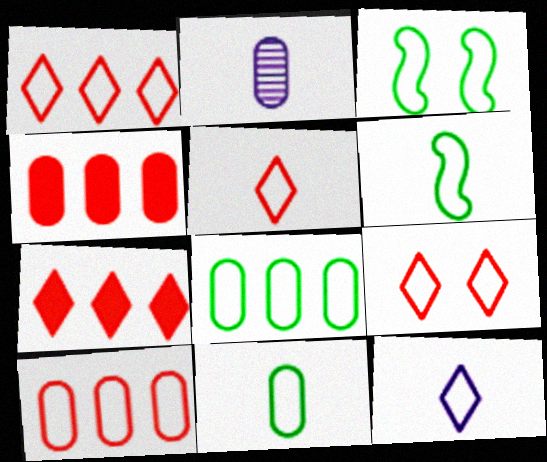[[1, 5, 9], 
[2, 3, 7], 
[3, 10, 12]]